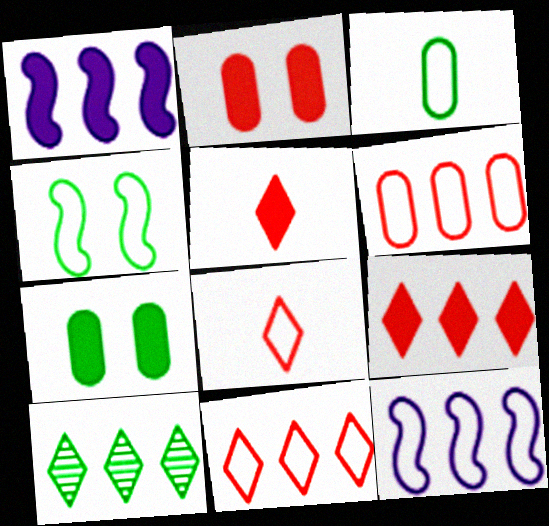[[1, 5, 7], 
[1, 6, 10]]